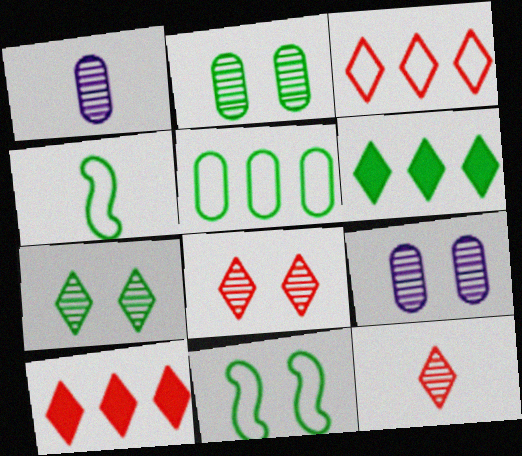[[1, 10, 11], 
[2, 4, 6], 
[4, 9, 10]]